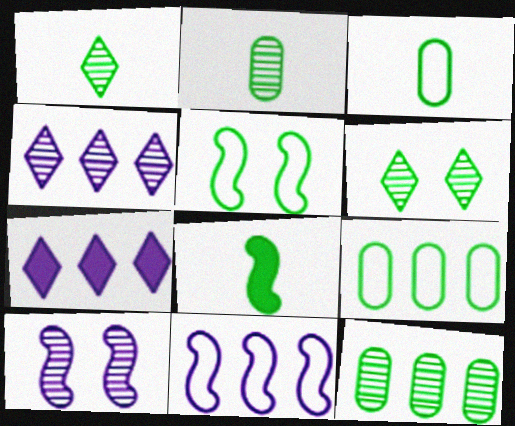[[1, 3, 8], 
[6, 8, 9]]